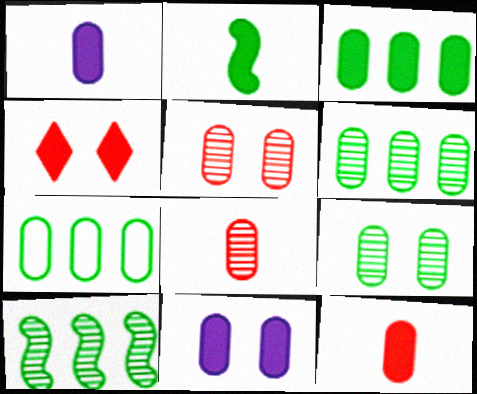[[1, 5, 7], 
[3, 6, 7], 
[3, 11, 12], 
[7, 8, 11]]